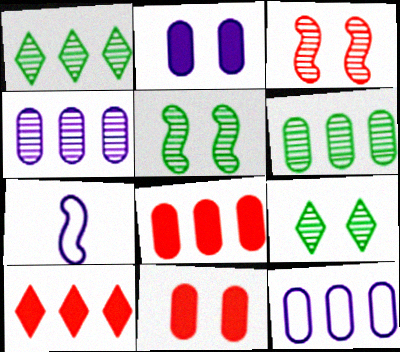[[1, 7, 11], 
[6, 8, 12], 
[7, 8, 9]]